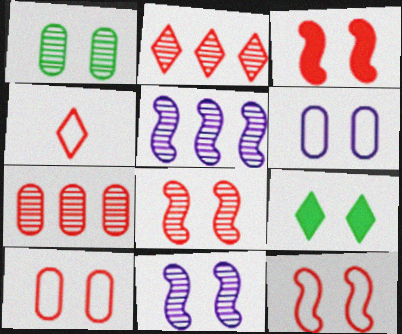[[3, 4, 7], 
[3, 8, 12], 
[6, 8, 9], 
[9, 10, 11]]